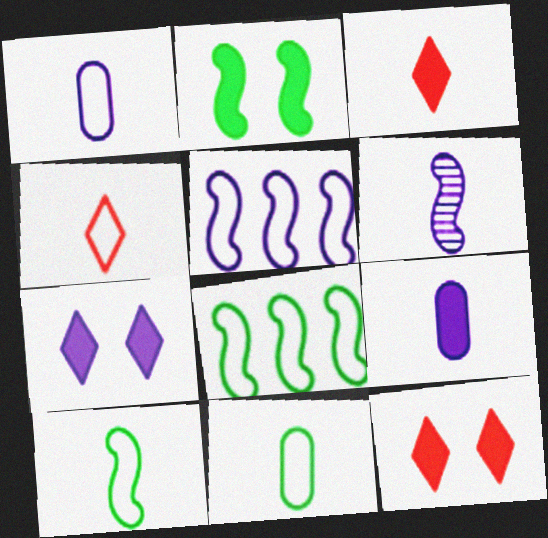[[1, 4, 10], 
[3, 6, 11]]